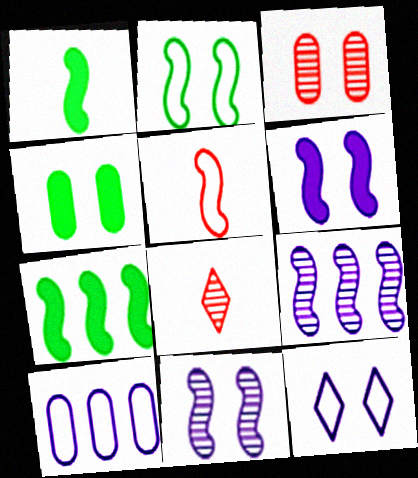[[5, 7, 11]]